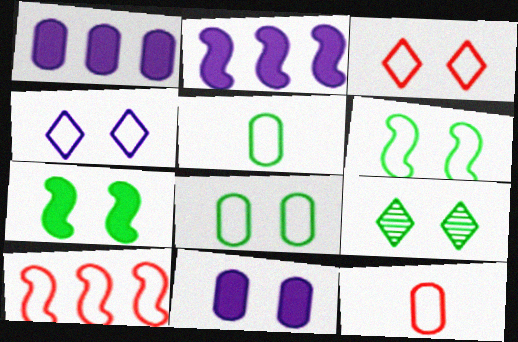[[2, 9, 12], 
[3, 10, 12], 
[4, 5, 10], 
[7, 8, 9]]